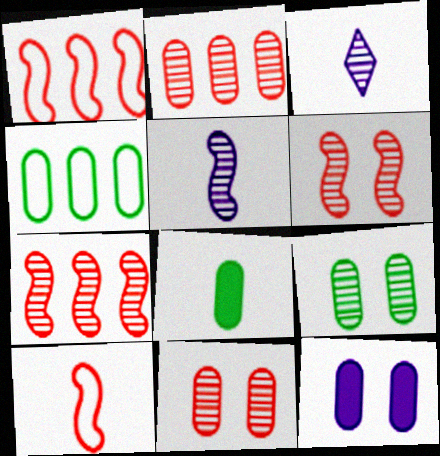[[3, 7, 9], 
[3, 8, 10], 
[4, 8, 9]]